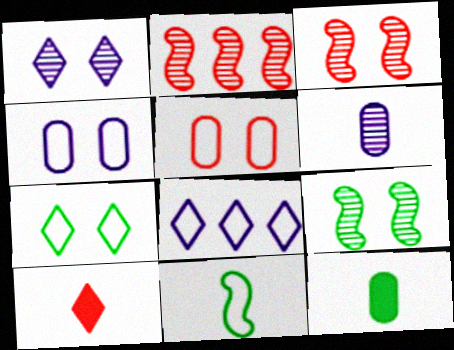[[2, 5, 10], 
[3, 8, 12], 
[5, 8, 11], 
[6, 10, 11]]